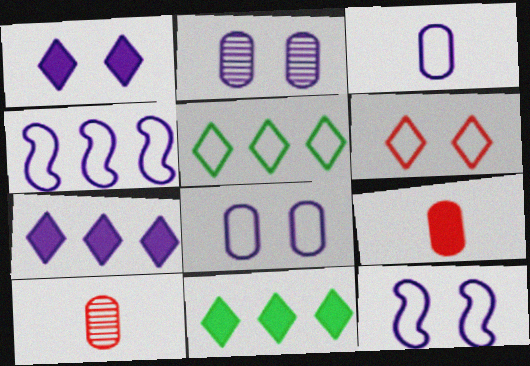[[1, 2, 12], 
[10, 11, 12]]